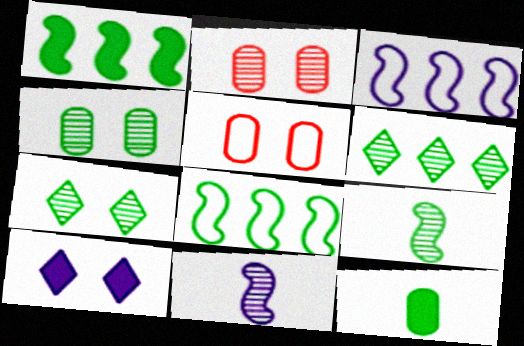[[2, 6, 11], 
[4, 6, 9], 
[7, 8, 12]]